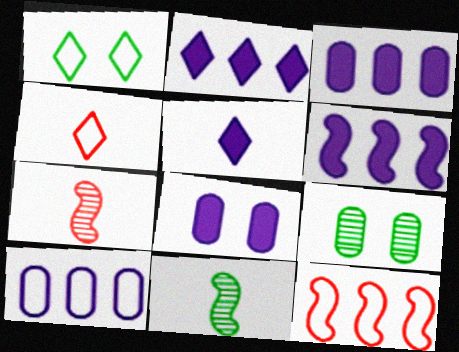[[1, 3, 7], 
[2, 3, 6], 
[4, 6, 9], 
[5, 6, 8], 
[5, 9, 12]]